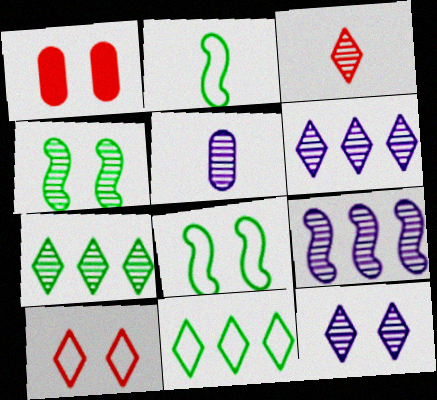[[1, 2, 6], 
[1, 8, 12], 
[3, 7, 12], 
[5, 9, 12]]